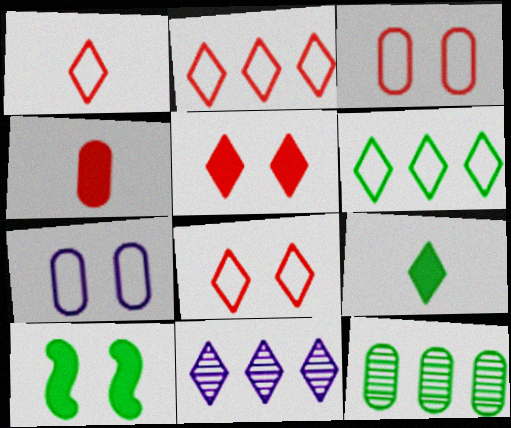[[1, 2, 8], 
[4, 7, 12], 
[8, 9, 11]]